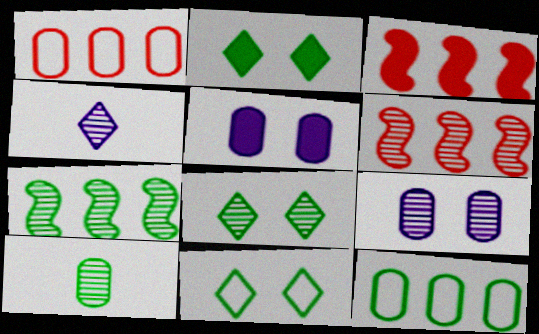[[1, 5, 10], 
[2, 8, 11], 
[7, 8, 10]]